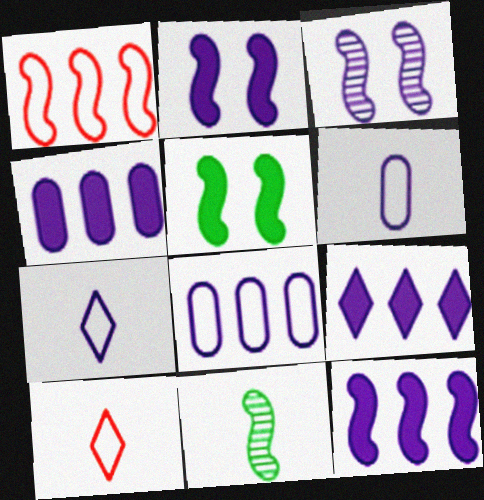[[1, 2, 11], 
[3, 4, 7], 
[3, 6, 9], 
[4, 9, 12]]